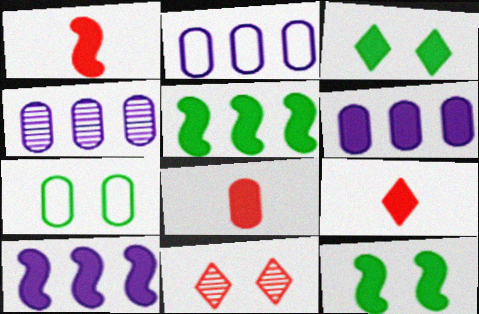[[1, 3, 6], 
[1, 8, 9], 
[1, 10, 12], 
[2, 4, 6], 
[3, 8, 10], 
[4, 7, 8], 
[6, 9, 12]]